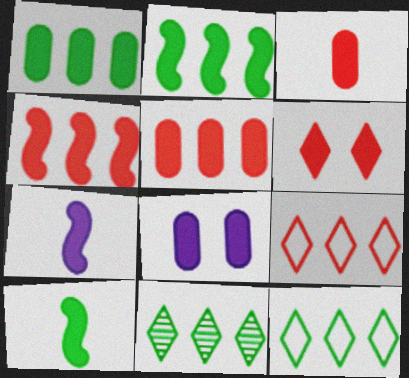[[1, 3, 8], 
[1, 6, 7], 
[3, 4, 6]]